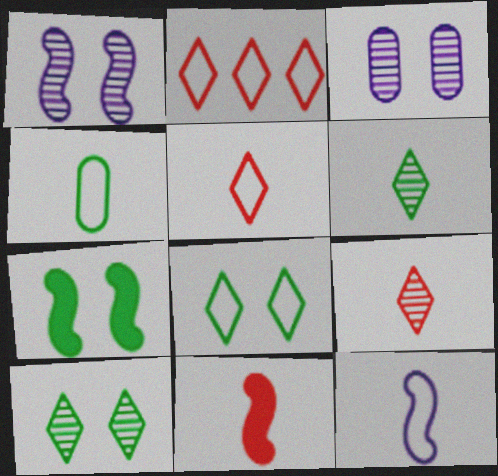[[4, 5, 12]]